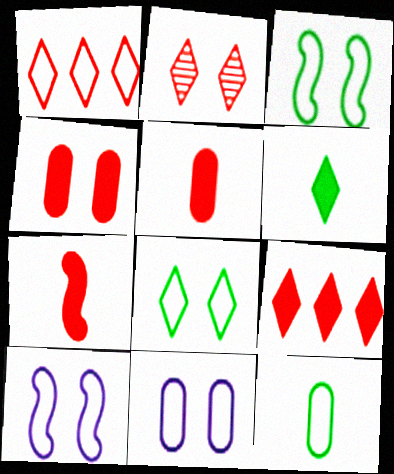[[1, 10, 12], 
[4, 7, 9]]